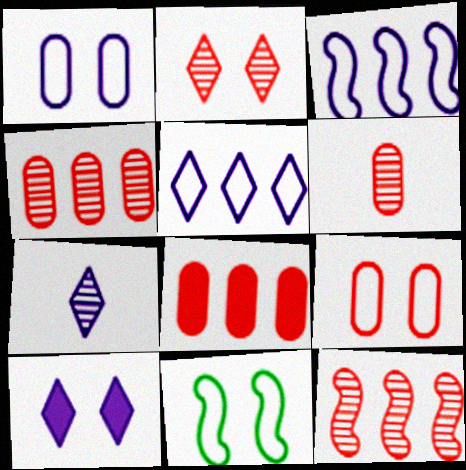[[2, 6, 12], 
[5, 7, 10], 
[6, 8, 9], 
[7, 8, 11]]